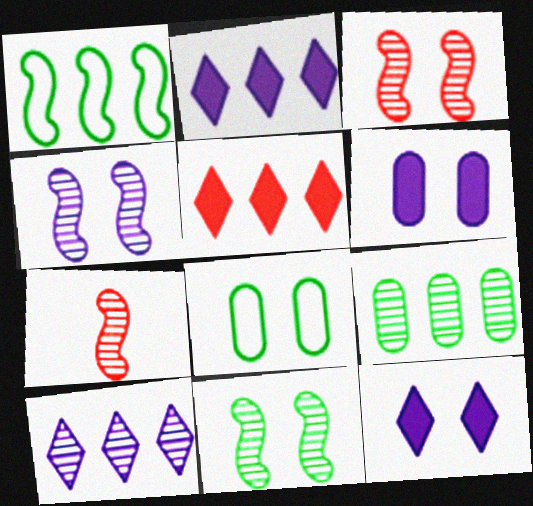[[2, 7, 8], 
[3, 4, 11], 
[3, 8, 12]]